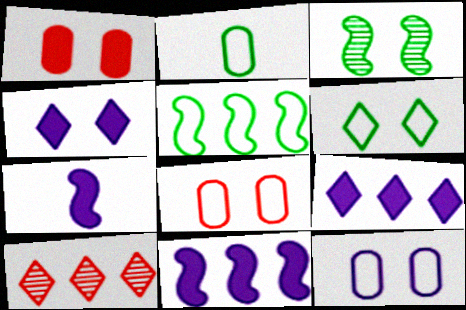[[2, 5, 6], 
[3, 4, 8]]